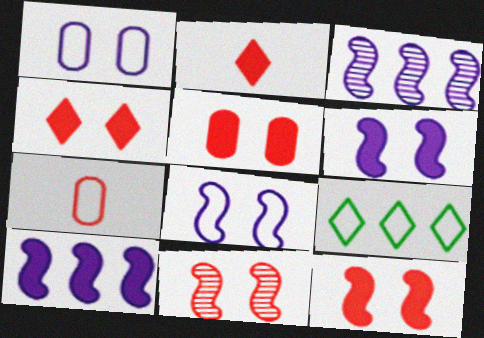[[4, 5, 12], 
[7, 8, 9]]